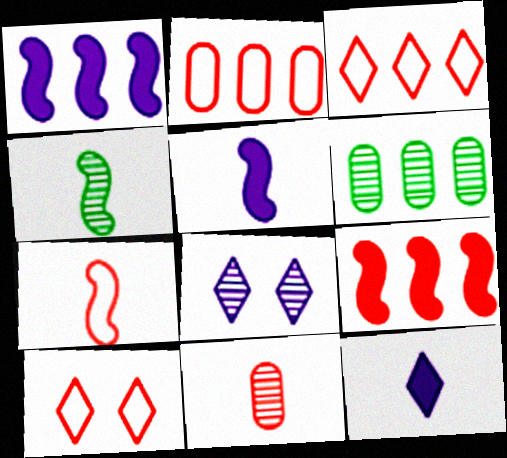[[1, 3, 6], 
[2, 7, 10], 
[4, 5, 7], 
[5, 6, 10], 
[9, 10, 11]]